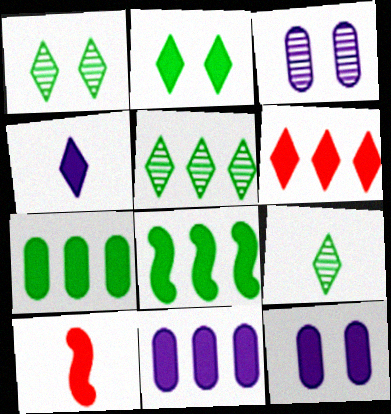[[1, 5, 9], 
[2, 4, 6], 
[2, 10, 11], 
[6, 8, 11]]